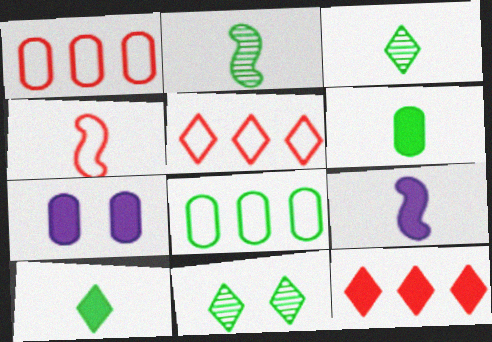[[1, 9, 11], 
[2, 4, 9], 
[2, 5, 7]]